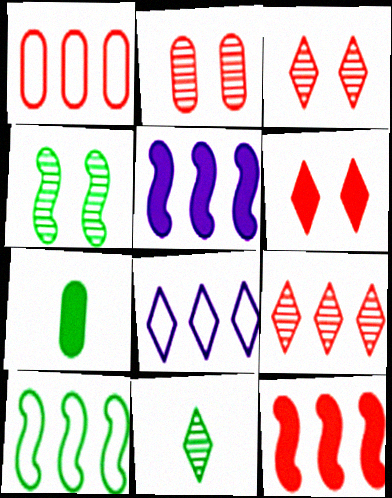[[1, 8, 10], 
[1, 9, 12], 
[5, 6, 7], 
[6, 8, 11]]